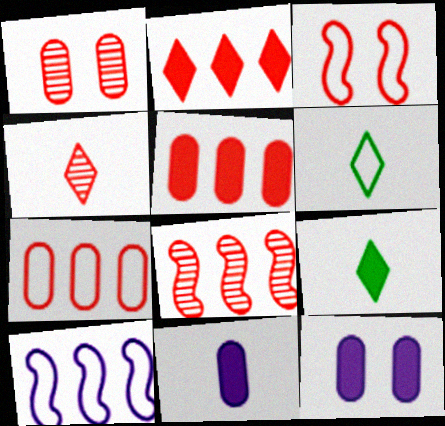[[1, 4, 8], 
[1, 9, 10], 
[2, 7, 8], 
[3, 4, 5], 
[6, 8, 12]]